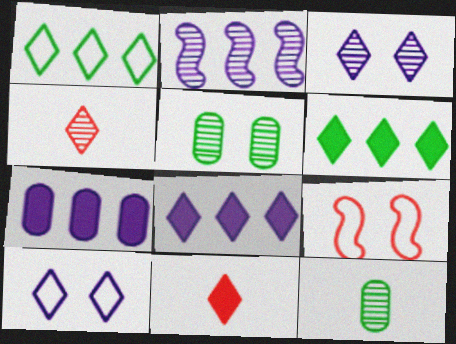[[1, 3, 11], 
[2, 4, 5], 
[4, 6, 10], 
[8, 9, 12]]